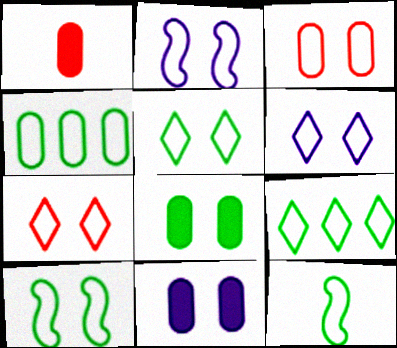[[2, 3, 5], 
[3, 6, 10], 
[4, 5, 12], 
[5, 6, 7]]